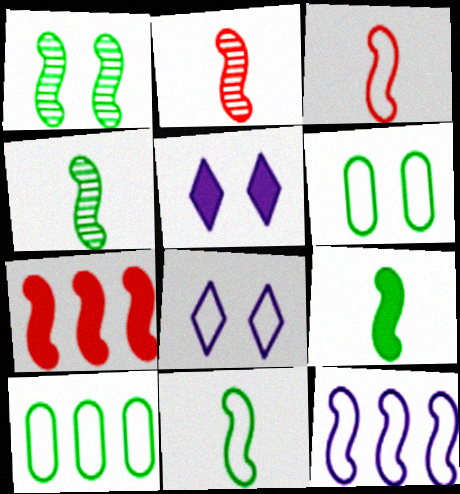[[2, 5, 10], 
[3, 8, 10], 
[4, 9, 11]]